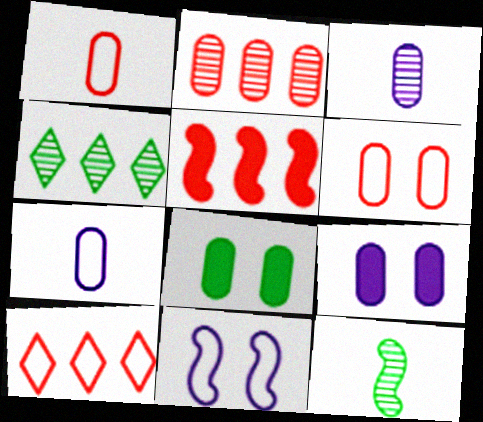[[2, 5, 10], 
[2, 7, 8], 
[5, 11, 12], 
[9, 10, 12]]